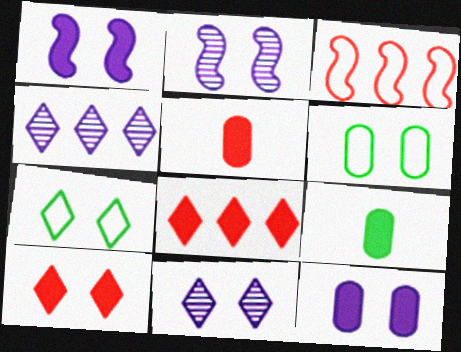[[1, 8, 9], 
[2, 6, 10], 
[3, 9, 11], 
[7, 10, 11]]